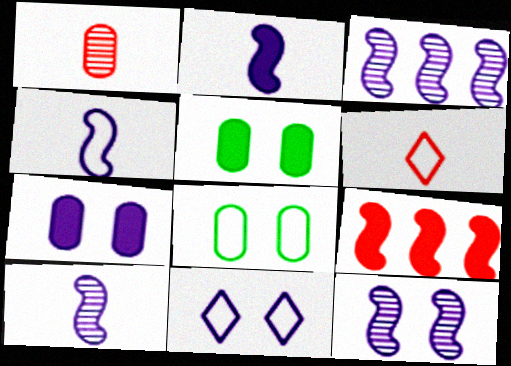[[2, 4, 10], 
[3, 5, 6], 
[3, 10, 12], 
[7, 11, 12]]